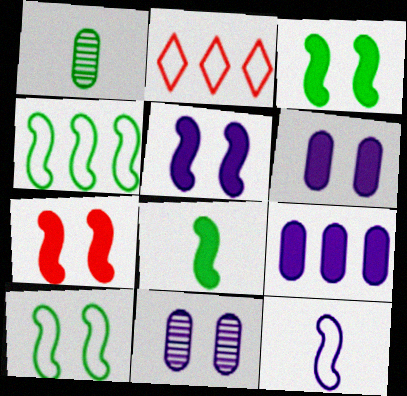[[1, 2, 5], 
[2, 8, 11], 
[3, 5, 7]]